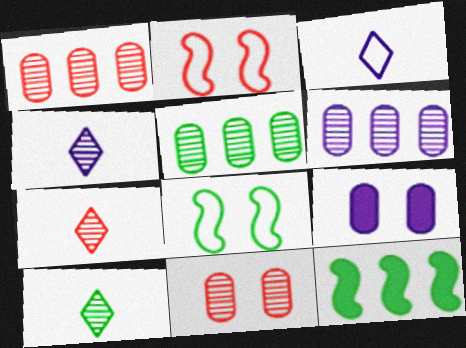[[1, 5, 6], 
[3, 11, 12], 
[4, 7, 10]]